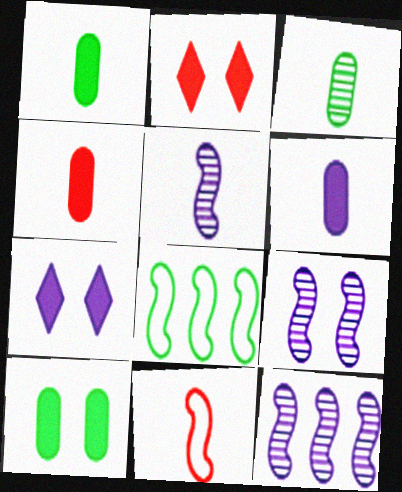[[1, 4, 6], 
[5, 9, 12]]